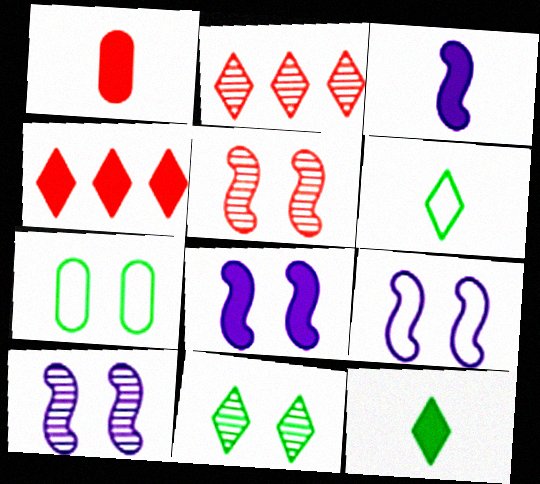[[1, 3, 12], 
[2, 3, 7], 
[8, 9, 10]]